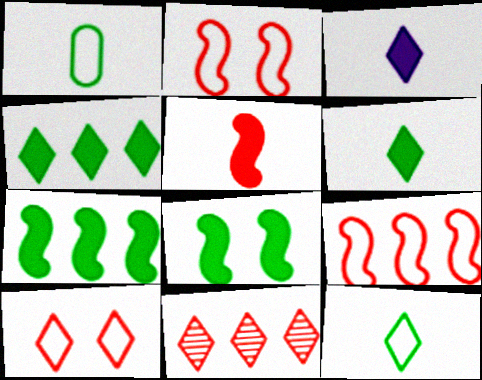[]